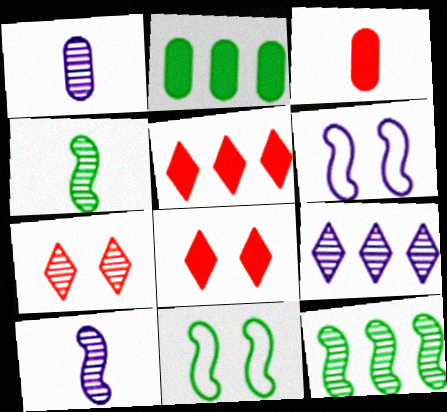[[1, 5, 11], 
[1, 7, 12], 
[3, 9, 11]]